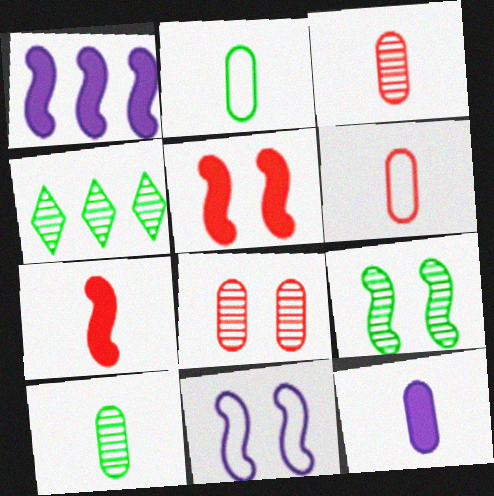[[2, 3, 12], 
[4, 9, 10], 
[5, 9, 11], 
[6, 10, 12]]